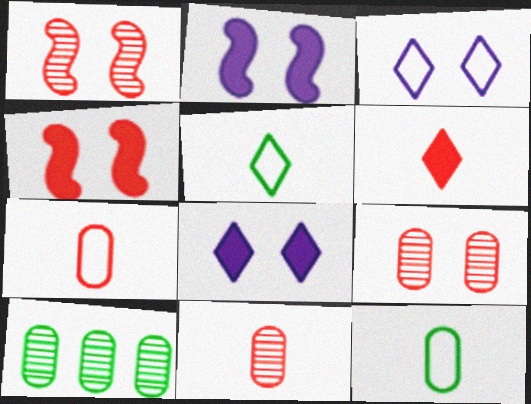[]